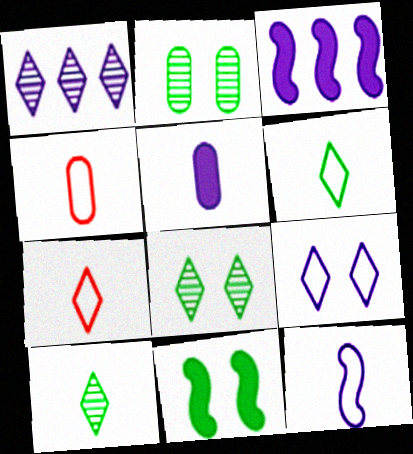[[1, 4, 11], 
[2, 3, 7], 
[3, 4, 8], 
[4, 6, 12]]